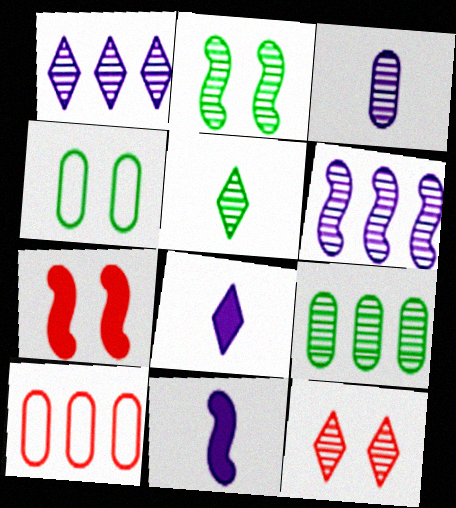[[1, 5, 12], 
[2, 5, 9], 
[2, 8, 10]]